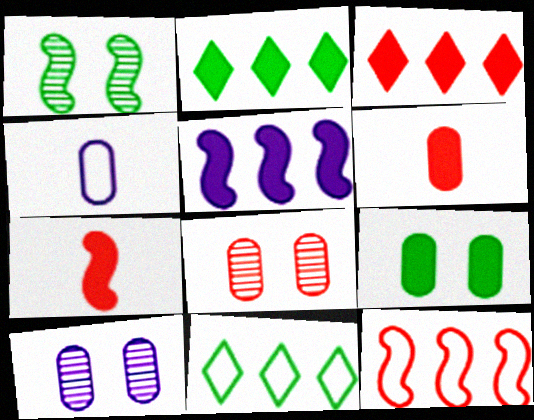[[1, 3, 4], 
[7, 10, 11]]